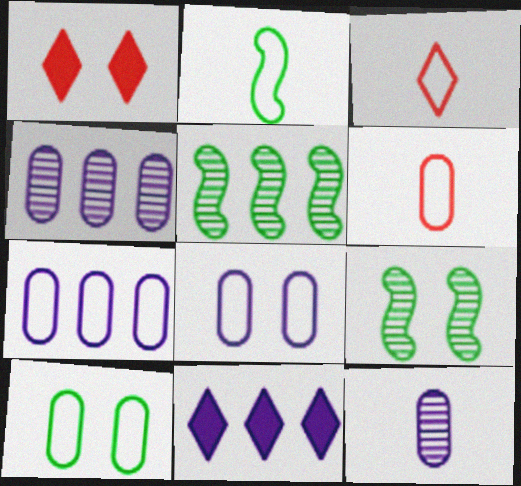[[1, 2, 4], 
[1, 8, 9], 
[6, 7, 10], 
[6, 9, 11]]